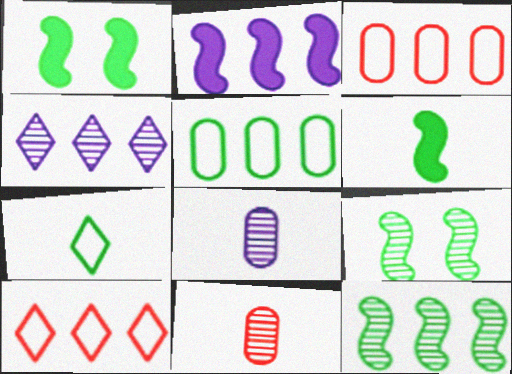[[1, 8, 10], 
[4, 9, 11]]